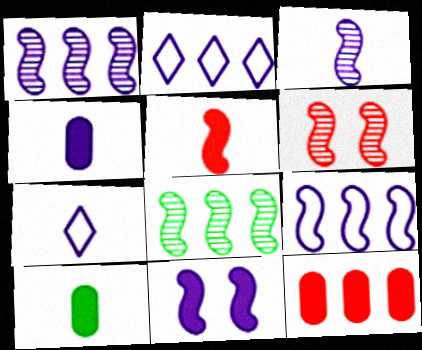[[2, 6, 10], 
[2, 8, 12], 
[3, 4, 7], 
[3, 6, 8], 
[3, 9, 11]]